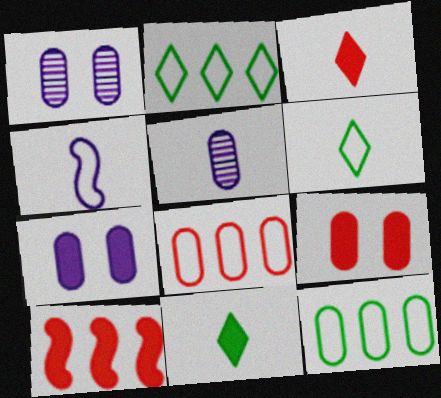[[1, 6, 10], 
[3, 9, 10], 
[5, 9, 12], 
[7, 10, 11]]